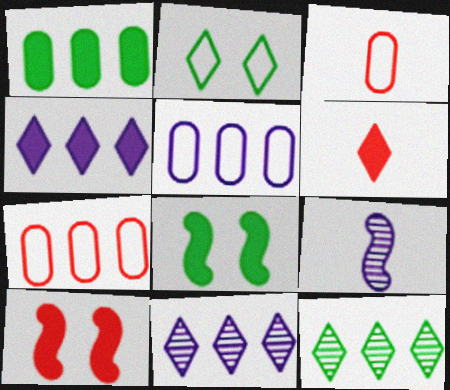[[2, 6, 11], 
[3, 8, 11]]